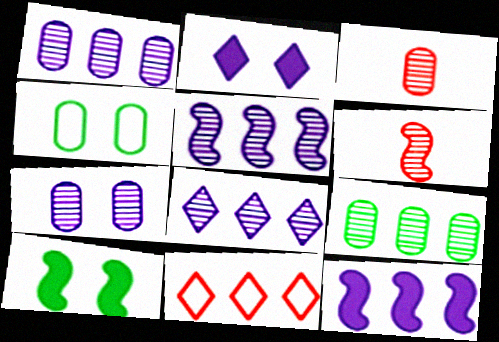[[1, 5, 8], 
[3, 7, 9], 
[9, 11, 12]]